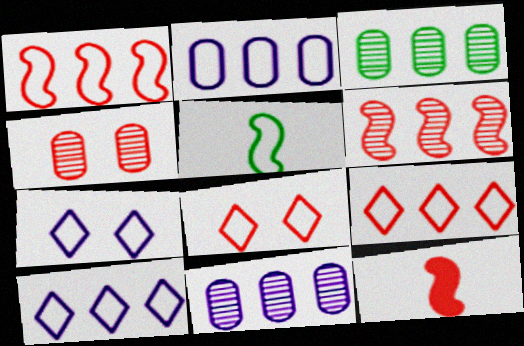[[2, 5, 8], 
[3, 7, 12], 
[4, 9, 12]]